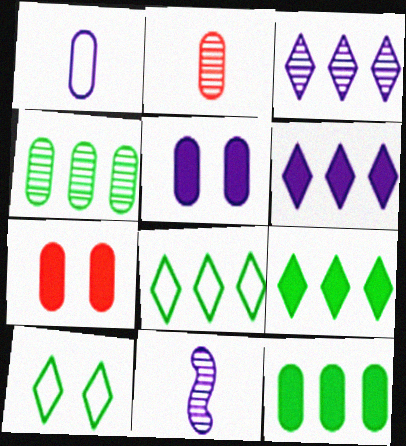[[1, 4, 7], 
[7, 8, 11]]